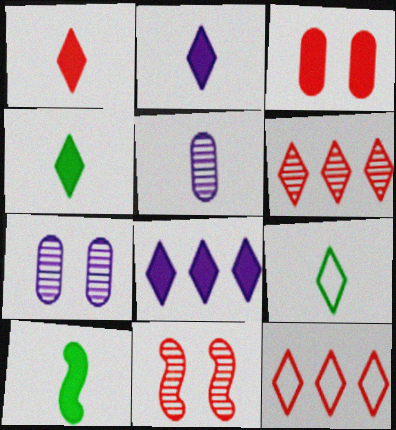[[1, 2, 4], 
[3, 8, 10], 
[7, 10, 12]]